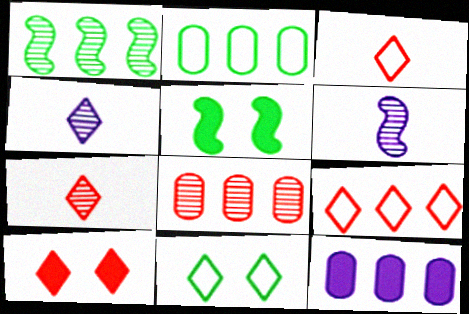[[1, 9, 12], 
[2, 6, 10], 
[2, 8, 12], 
[7, 9, 10]]